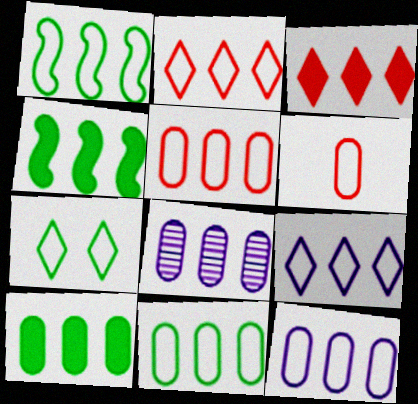[[1, 2, 12], 
[1, 3, 8], 
[1, 5, 9], 
[2, 4, 8], 
[5, 8, 10], 
[5, 11, 12]]